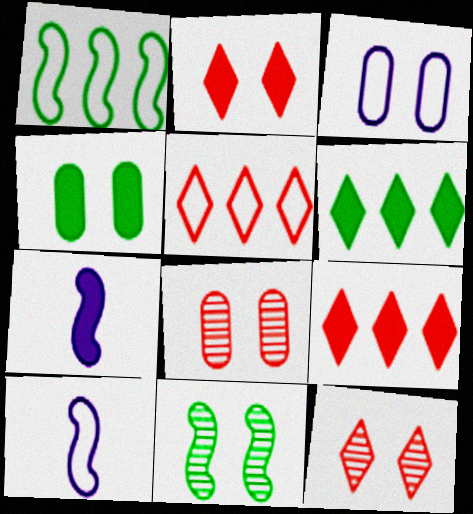[[2, 3, 11], 
[3, 4, 8], 
[4, 7, 9], 
[6, 8, 10]]